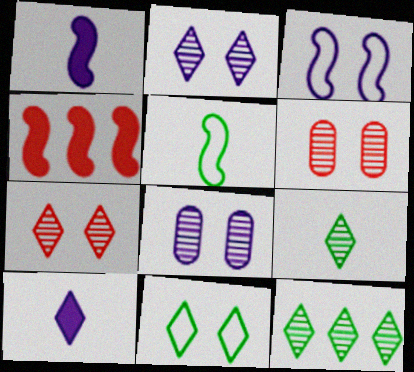[]